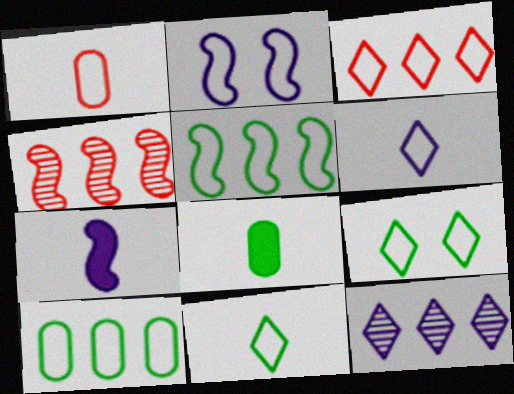[[3, 6, 9]]